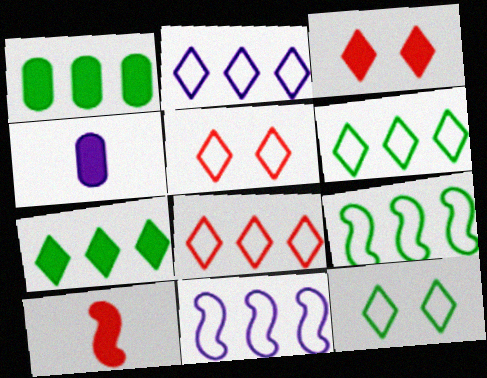[[2, 6, 8]]